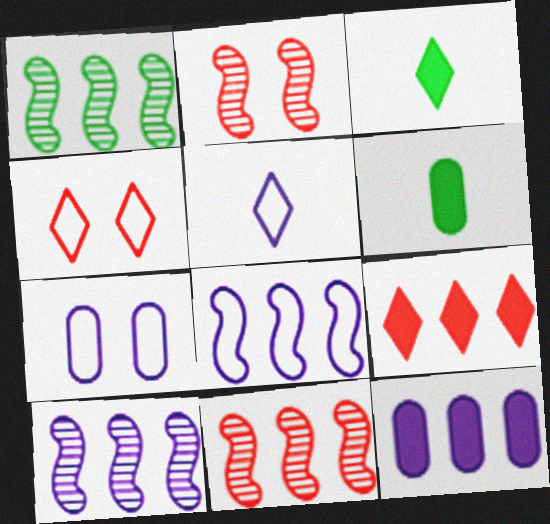[[1, 10, 11], 
[3, 7, 11], 
[4, 6, 10], 
[5, 7, 8]]